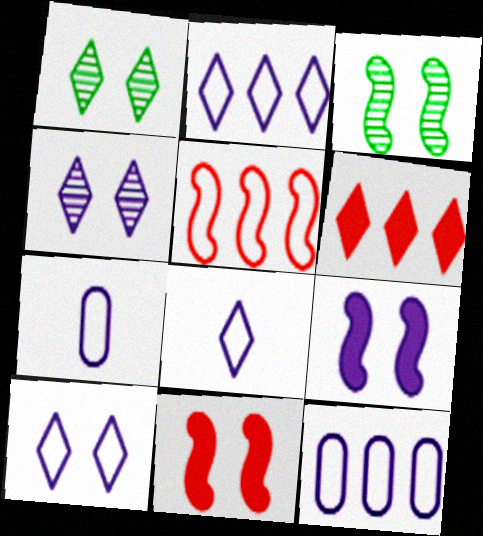[[1, 6, 8], 
[2, 8, 10], 
[3, 6, 7]]